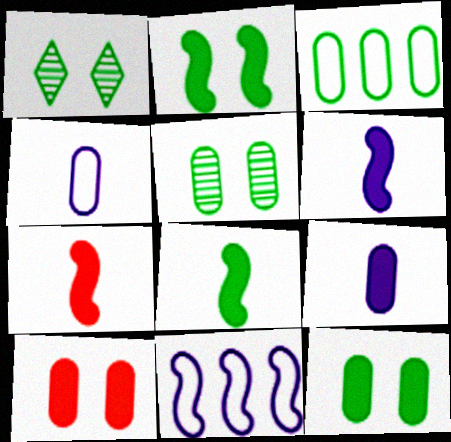[[1, 3, 8], 
[6, 7, 8]]